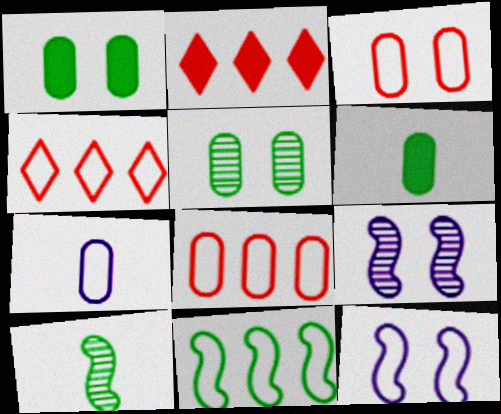[[4, 6, 9]]